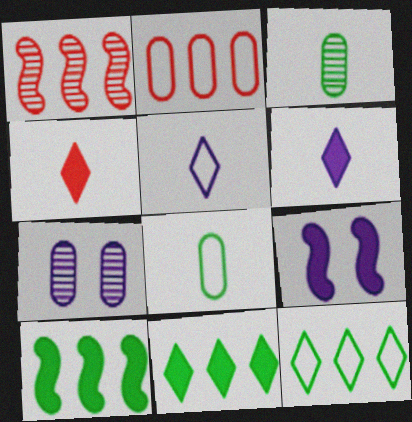[]